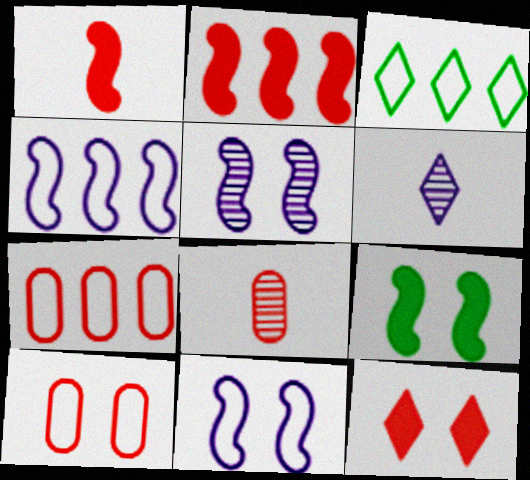[[3, 4, 7], 
[3, 6, 12], 
[6, 7, 9]]